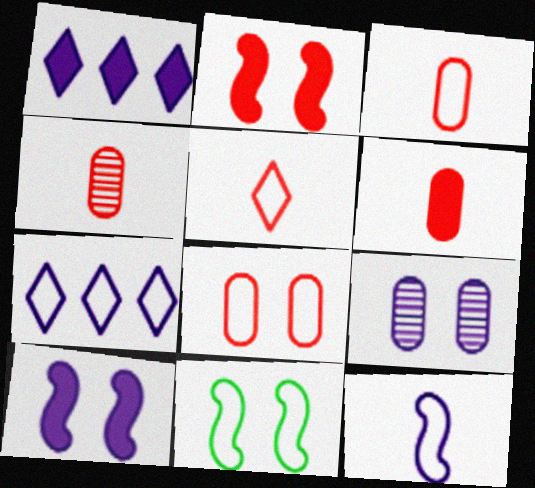[[1, 4, 11], 
[1, 9, 12], 
[3, 4, 6], 
[3, 7, 11]]